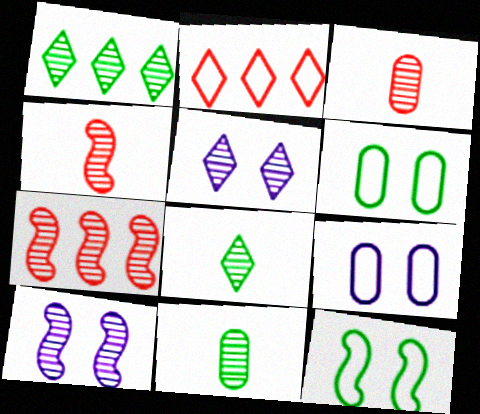[[1, 3, 10], 
[5, 7, 11]]